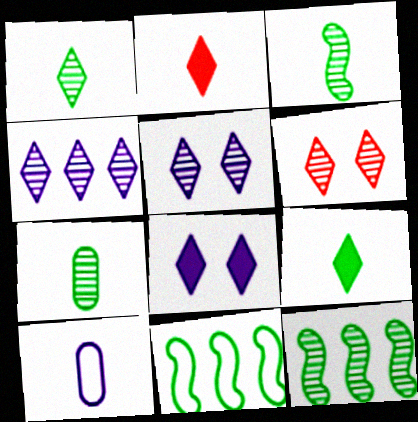[[1, 3, 7], 
[1, 4, 6], 
[2, 3, 10]]